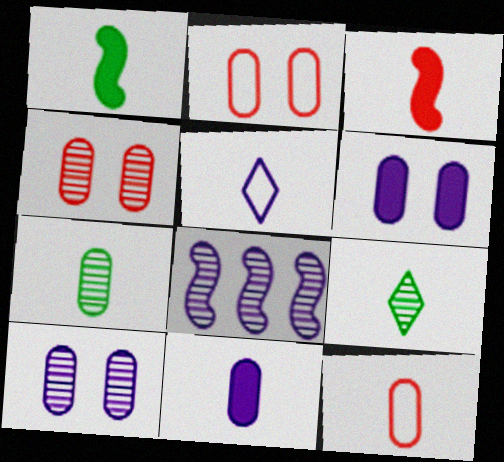[[3, 5, 7], 
[4, 8, 9], 
[5, 6, 8], 
[7, 11, 12]]